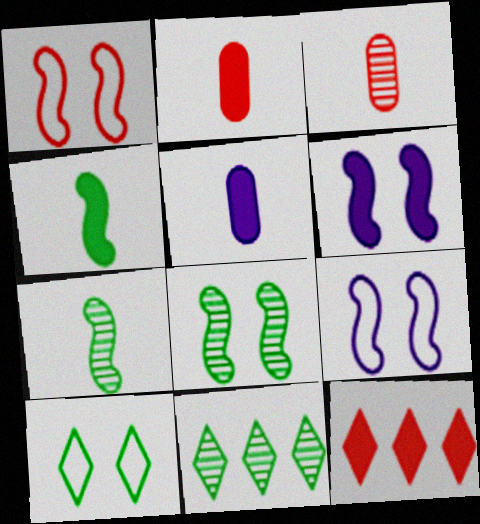[[1, 3, 12], 
[1, 5, 11], 
[1, 6, 8], 
[2, 9, 11]]